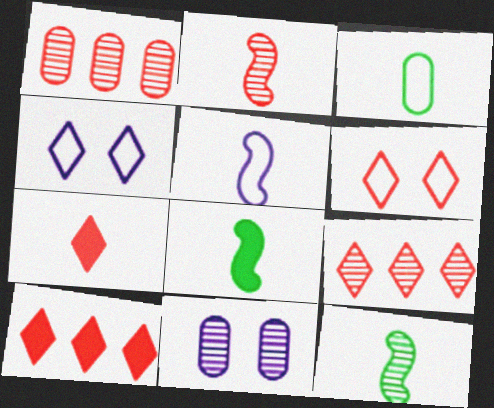[[1, 4, 8], 
[2, 5, 8], 
[6, 7, 9], 
[9, 11, 12]]